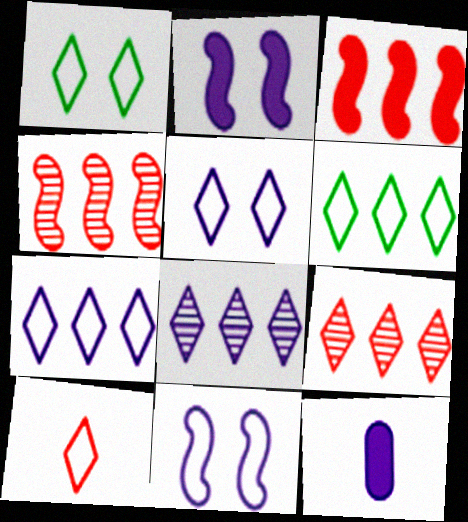[[1, 4, 12], 
[1, 7, 10], 
[5, 6, 10], 
[8, 11, 12]]